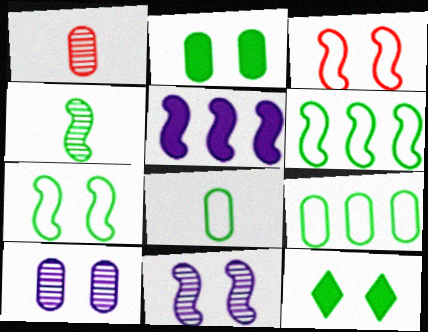[[3, 4, 5], 
[3, 10, 12], 
[4, 9, 12]]